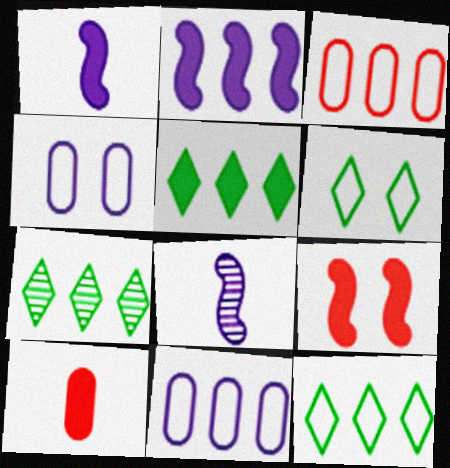[[2, 3, 7], 
[5, 7, 12]]